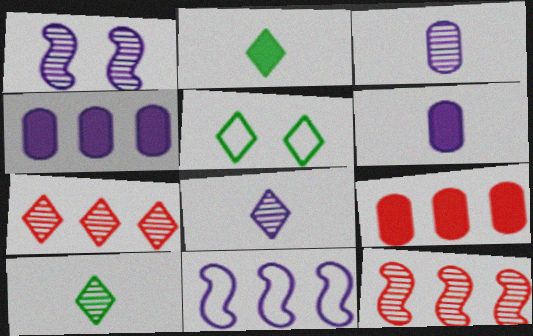[[5, 6, 12]]